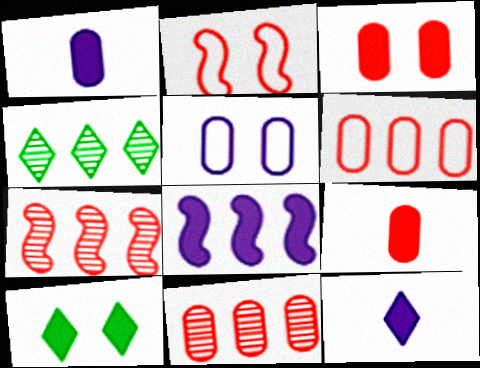[[1, 2, 4], 
[4, 6, 8], 
[8, 9, 10]]